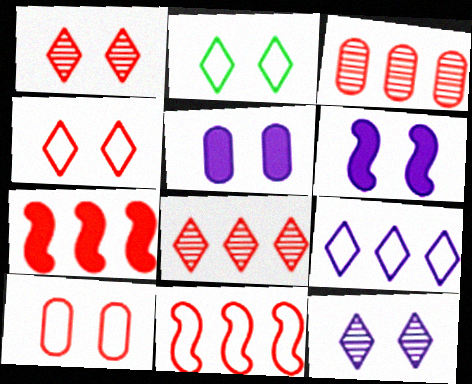[]